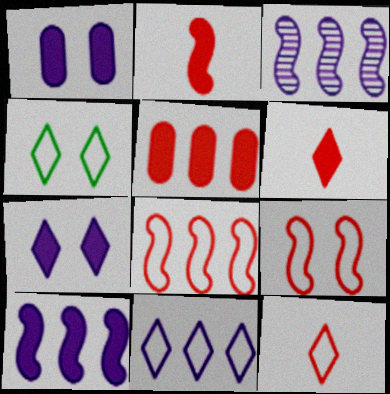[[4, 11, 12]]